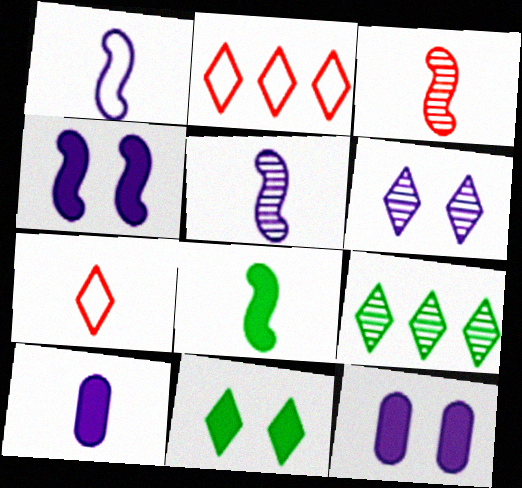[[1, 3, 8]]